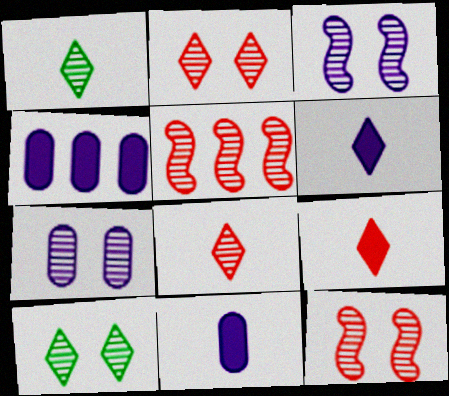[[1, 5, 7], 
[7, 10, 12]]